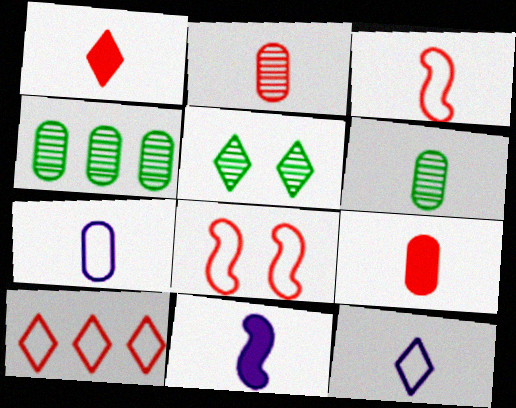[[1, 2, 3], 
[6, 7, 9]]